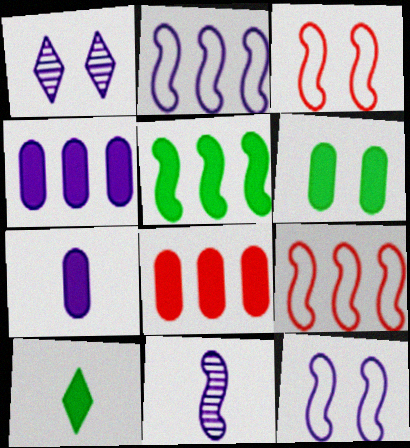[[1, 2, 7], 
[1, 3, 6], 
[3, 5, 11], 
[5, 6, 10], 
[6, 7, 8]]